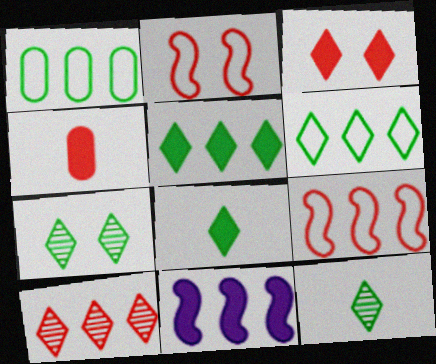[[1, 10, 11], 
[2, 4, 10], 
[6, 7, 8]]